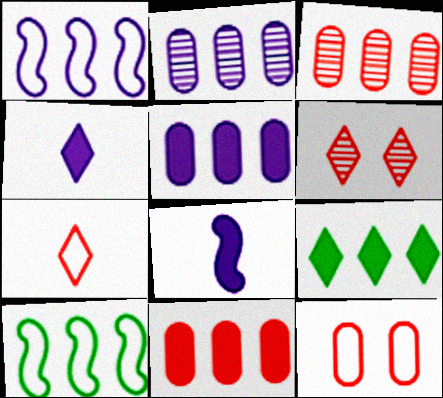[[1, 3, 9]]